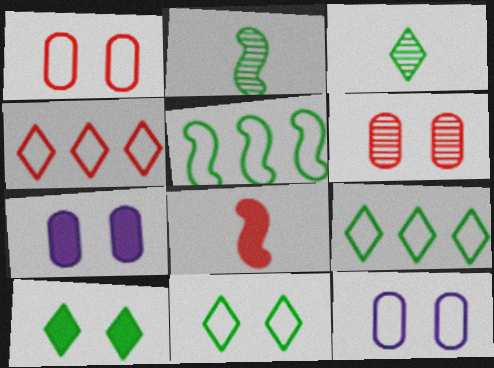[[2, 4, 7], 
[3, 9, 10], 
[4, 6, 8]]